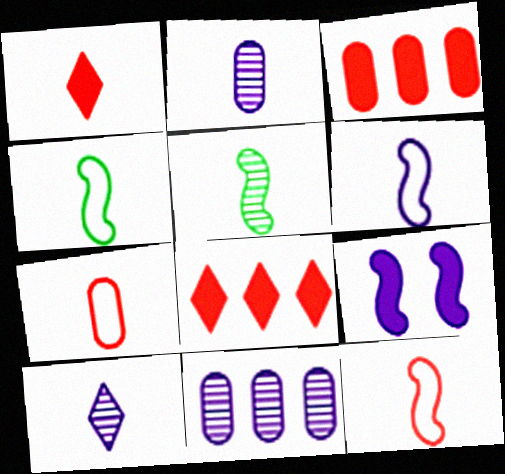[[1, 2, 4], 
[4, 6, 12]]